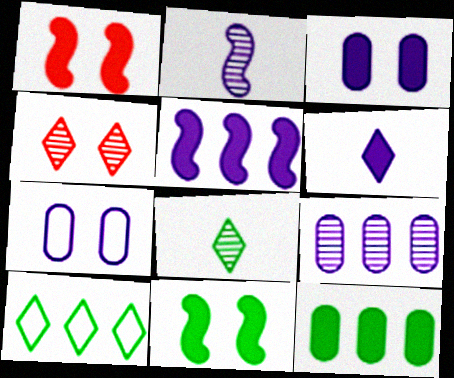[[1, 6, 12], 
[3, 5, 6], 
[4, 6, 10], 
[4, 7, 11]]